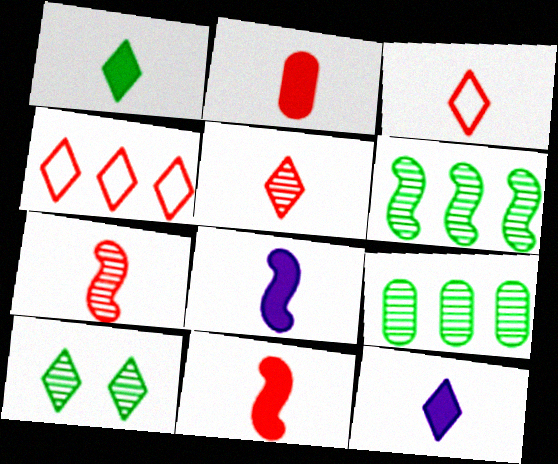[[1, 2, 8], 
[2, 3, 7], 
[4, 10, 12]]